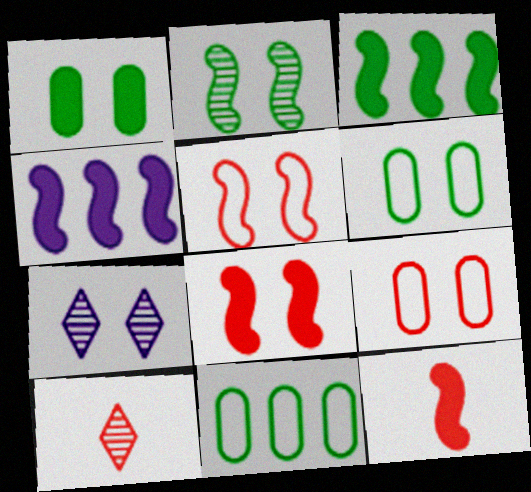[[1, 5, 7], 
[4, 6, 10], 
[6, 7, 8], 
[7, 11, 12]]